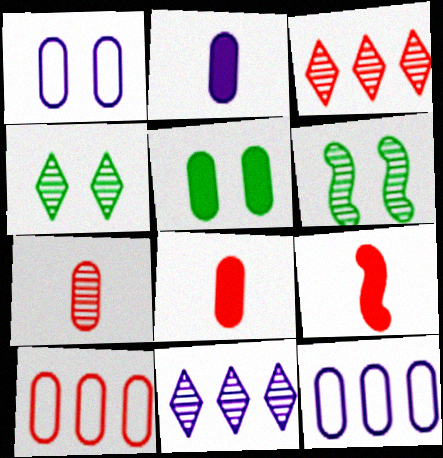[[4, 9, 12], 
[5, 7, 12], 
[6, 7, 11]]